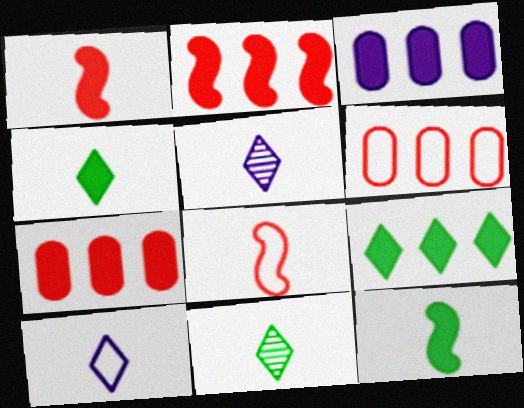[[2, 3, 9]]